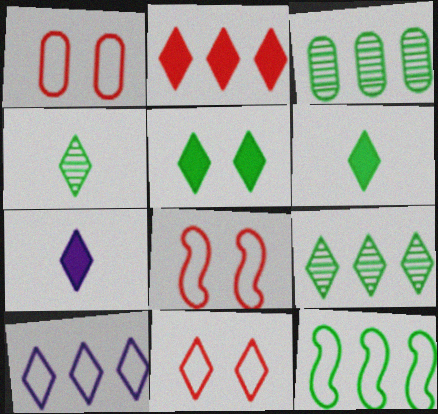[[1, 8, 11], 
[2, 5, 7], 
[2, 9, 10], 
[3, 7, 8], 
[7, 9, 11]]